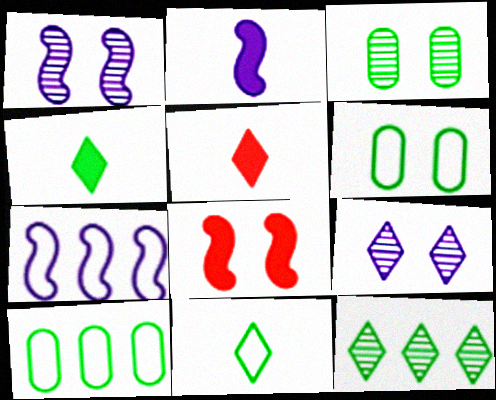[[1, 2, 7], 
[1, 5, 10], 
[3, 5, 7], 
[6, 8, 9]]